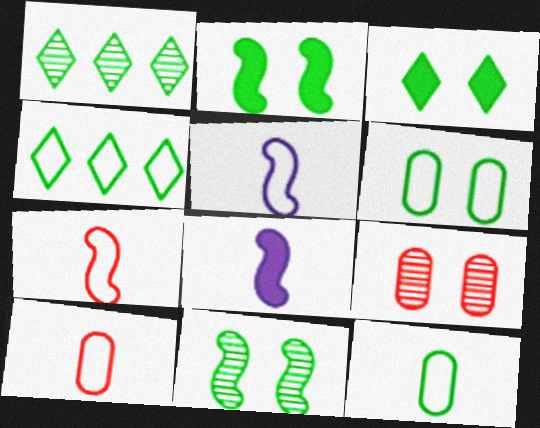[[1, 2, 12], 
[3, 6, 11], 
[4, 8, 9]]